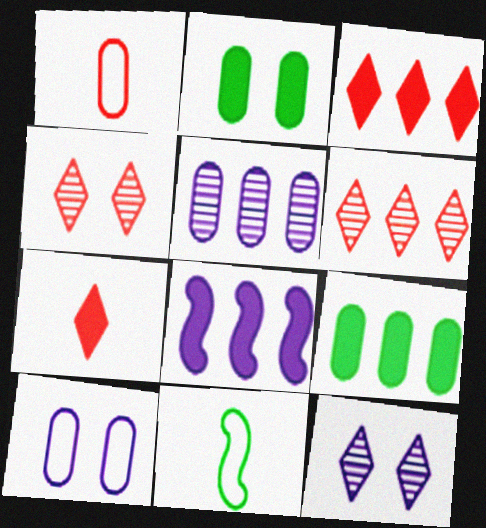[[1, 2, 5], 
[2, 7, 8], 
[3, 8, 9]]